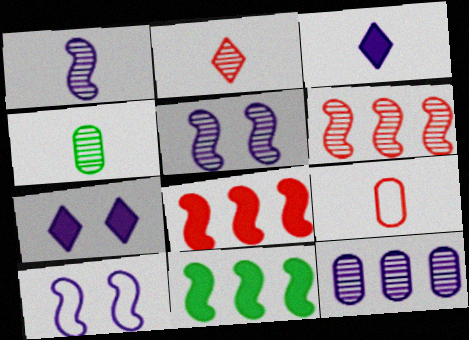[[1, 2, 4], 
[3, 10, 12]]